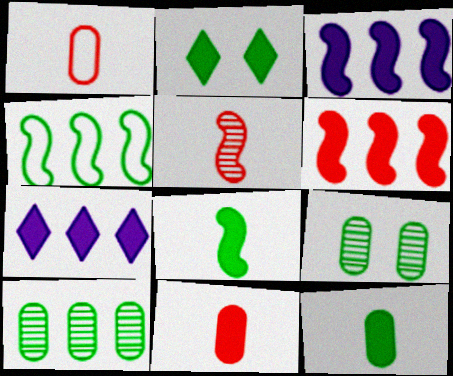[[2, 3, 11]]